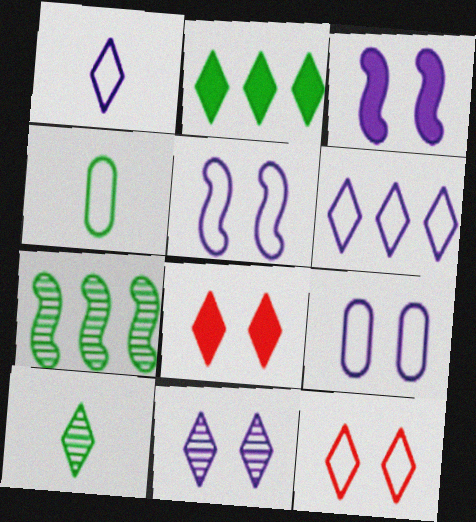[[3, 9, 11], 
[6, 8, 10]]